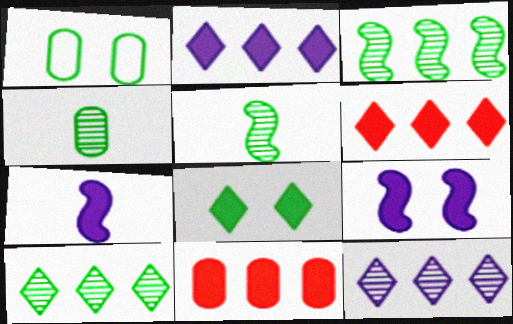[[7, 8, 11]]